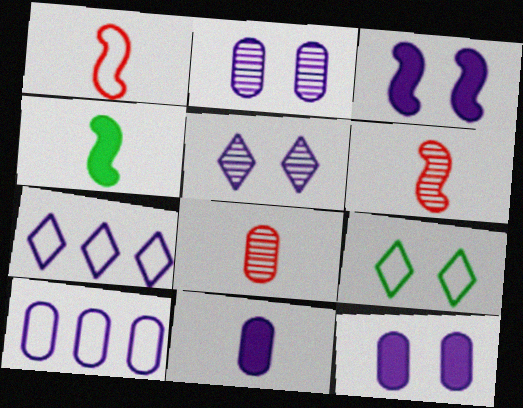[[1, 9, 10], 
[2, 10, 11]]